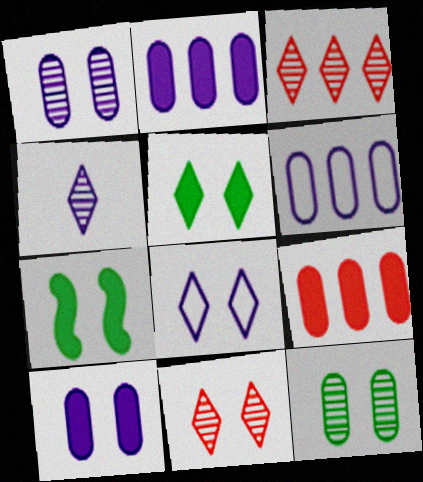[[5, 8, 11]]